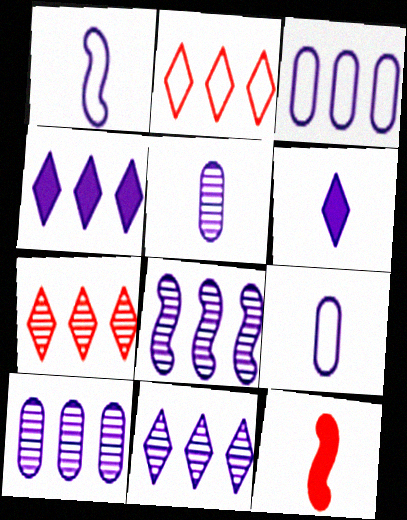[[1, 5, 6], 
[3, 4, 8], 
[8, 10, 11]]